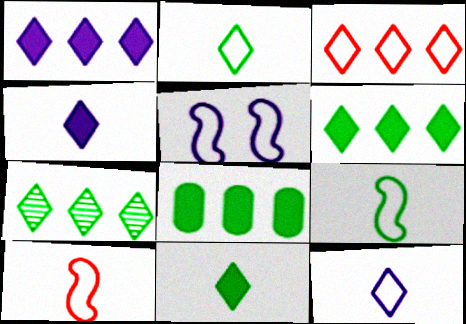[[1, 3, 7]]